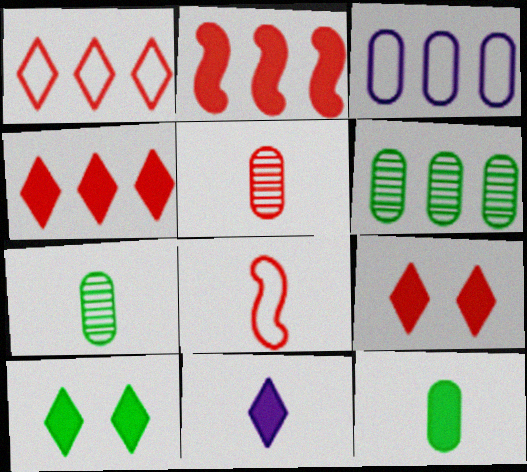[[4, 10, 11], 
[7, 8, 11]]